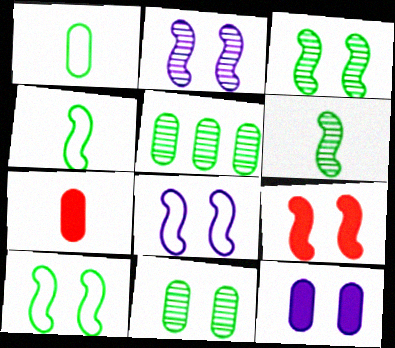[[2, 9, 10], 
[3, 8, 9]]